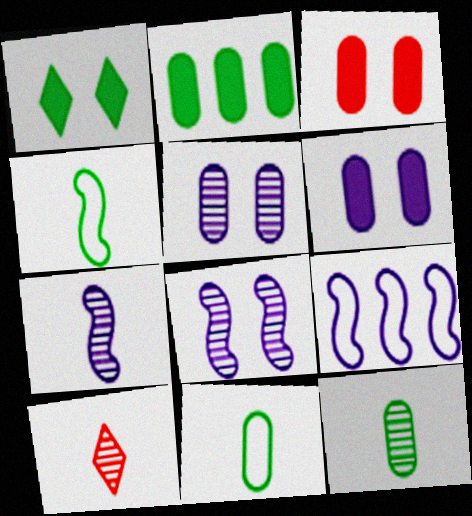[[7, 10, 12]]